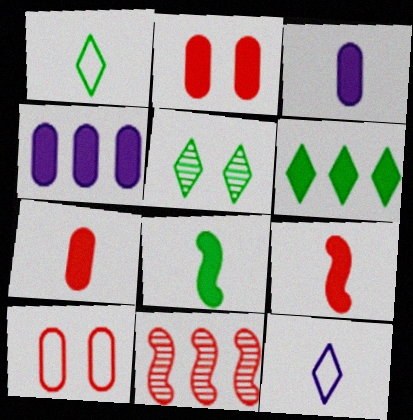[[1, 5, 6]]